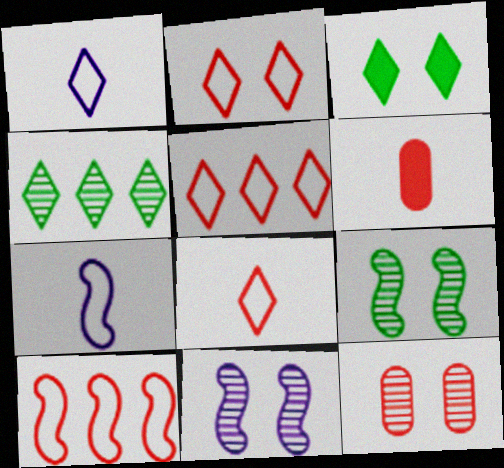[[2, 5, 8]]